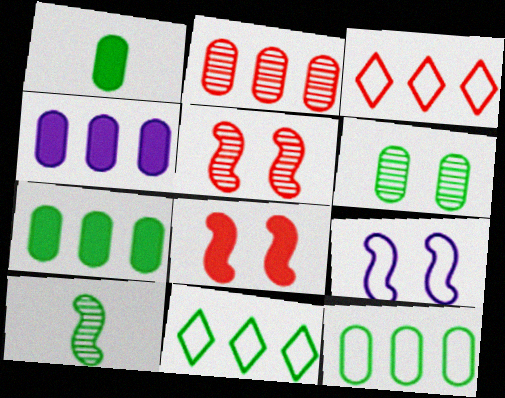[[1, 6, 12], 
[2, 4, 12]]